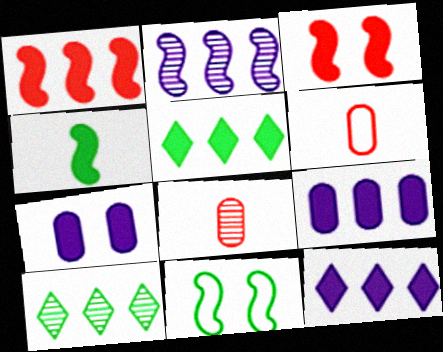[[1, 5, 9], 
[8, 11, 12]]